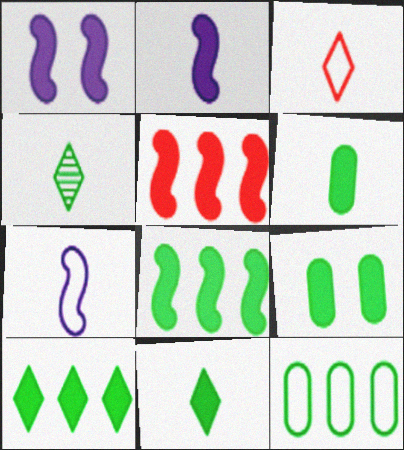[[8, 9, 11]]